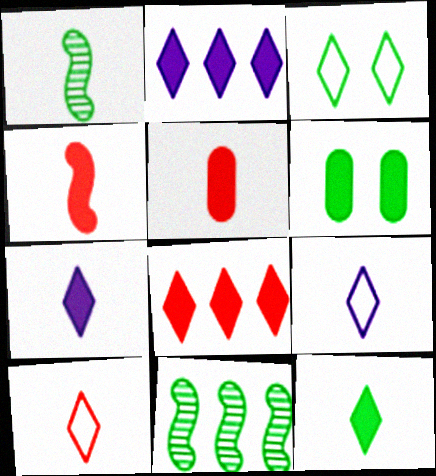[[1, 5, 9], 
[2, 4, 6]]